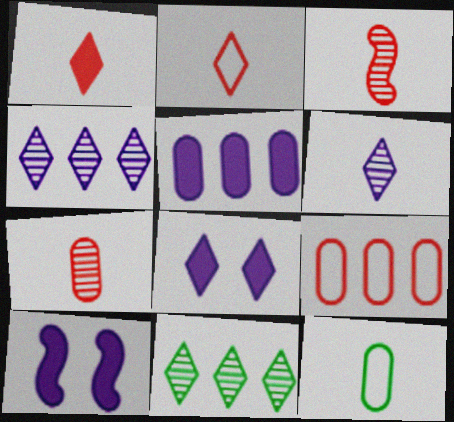[[2, 8, 11]]